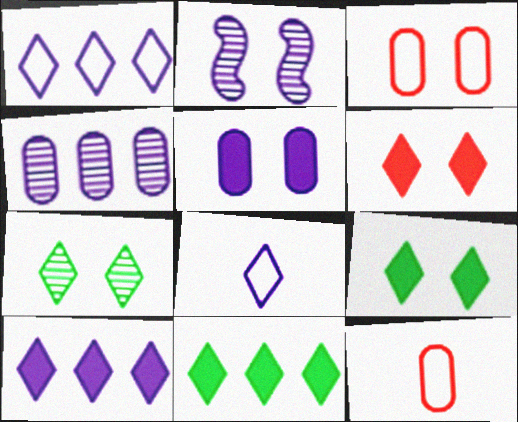[[2, 3, 9], 
[2, 11, 12]]